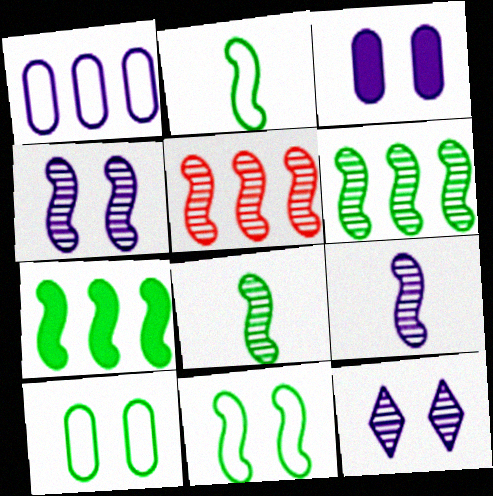[[4, 5, 8], 
[7, 8, 11]]